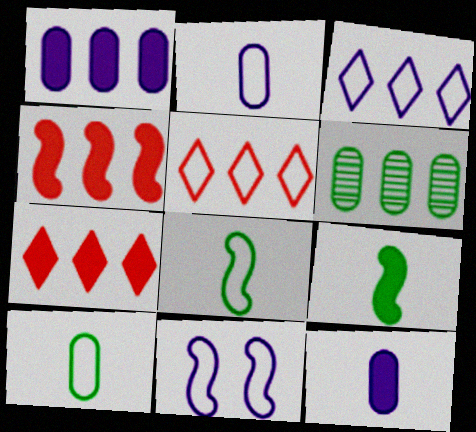[[2, 3, 11], 
[3, 4, 6], 
[5, 10, 11]]